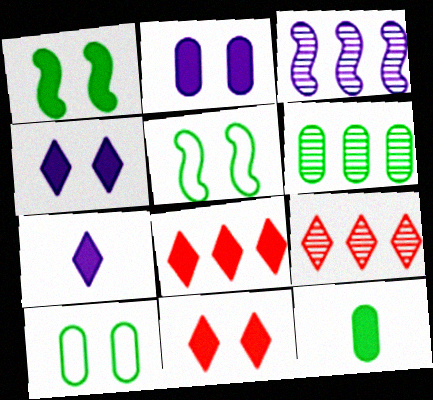[[1, 2, 11], 
[3, 6, 9], 
[6, 10, 12]]